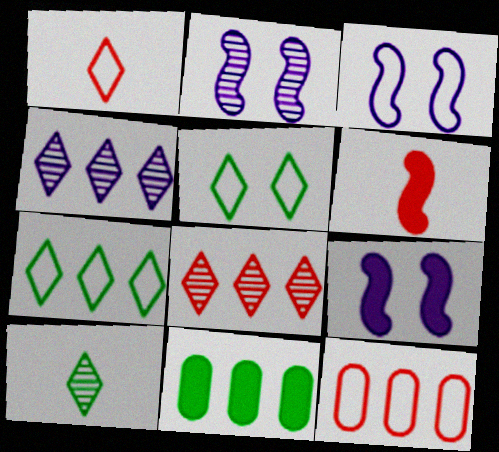[[1, 2, 11], 
[2, 3, 9], 
[9, 10, 12]]